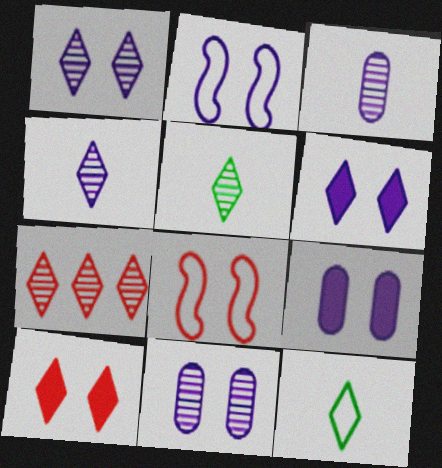[[1, 2, 9], 
[1, 5, 7], 
[2, 6, 11], 
[6, 7, 12]]